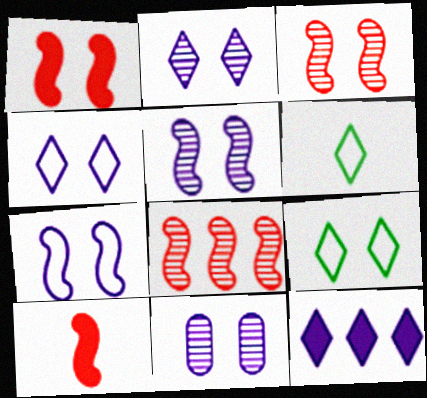[[1, 9, 11], 
[2, 5, 11]]